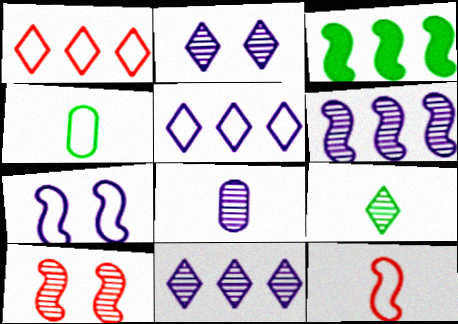[[1, 4, 7], 
[2, 6, 8]]